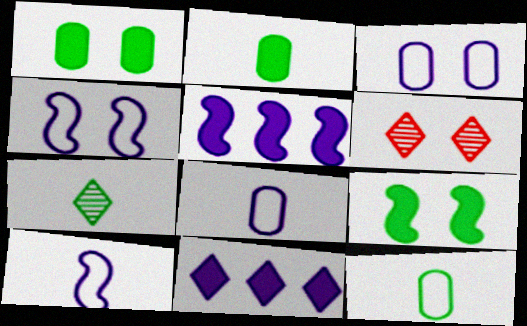[[1, 4, 6], 
[3, 6, 9], 
[5, 6, 12]]